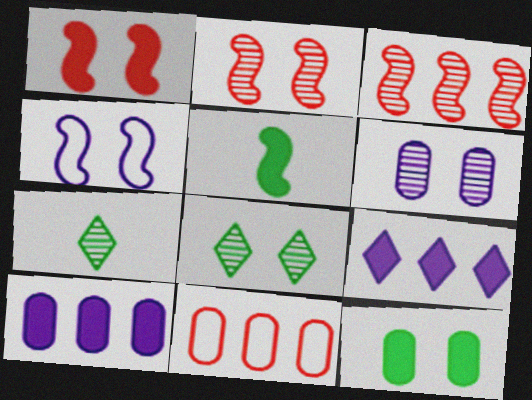[[2, 6, 8], 
[3, 4, 5], 
[3, 6, 7]]